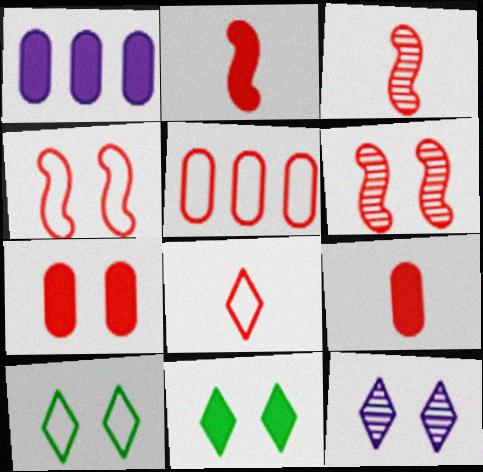[[1, 2, 11], 
[1, 3, 10], 
[3, 8, 9], 
[4, 5, 8]]